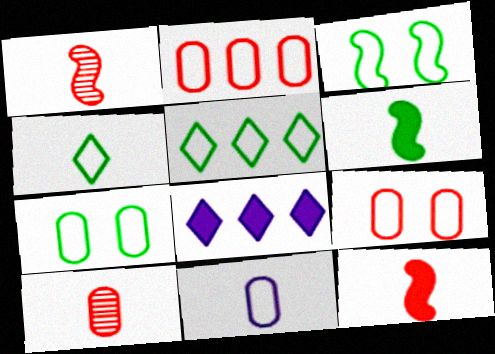[[1, 7, 8], 
[2, 7, 11], 
[3, 8, 10]]